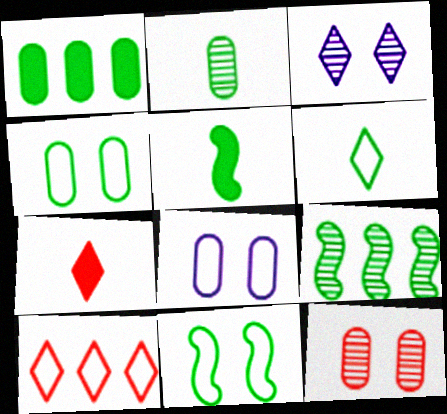[[1, 2, 4], 
[2, 5, 6], 
[5, 9, 11], 
[7, 8, 9]]